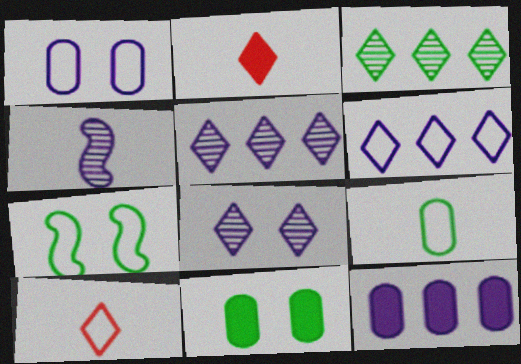[[2, 4, 9]]